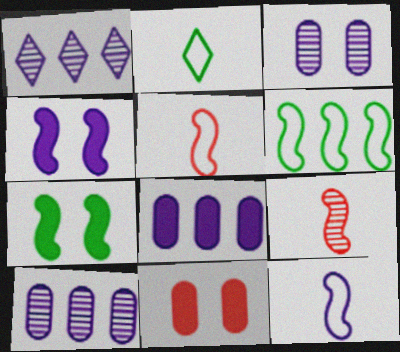[[4, 6, 9]]